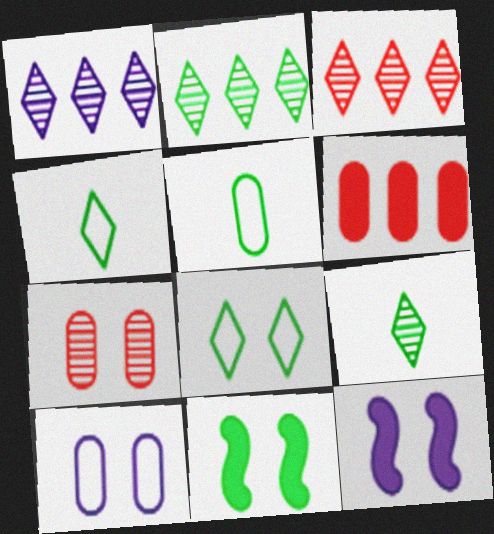[[1, 2, 3], 
[2, 5, 11], 
[3, 5, 12], 
[7, 8, 12]]